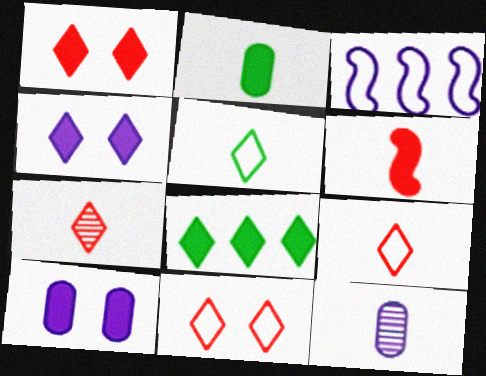[[3, 4, 12], 
[5, 6, 12], 
[6, 8, 10]]